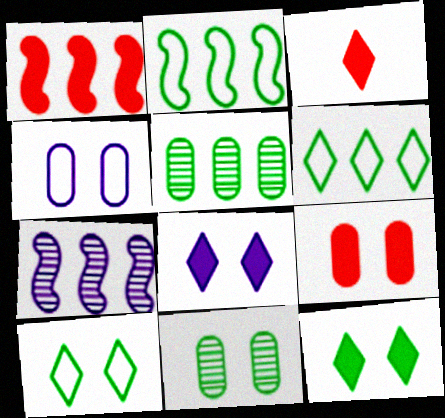[[1, 2, 7], 
[1, 3, 9], 
[4, 9, 11]]